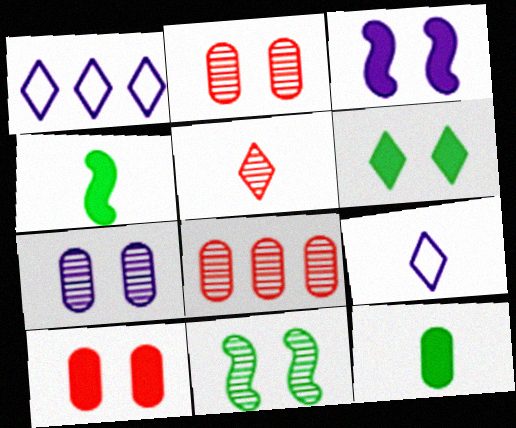[[1, 2, 4], 
[1, 5, 6], 
[3, 6, 10]]